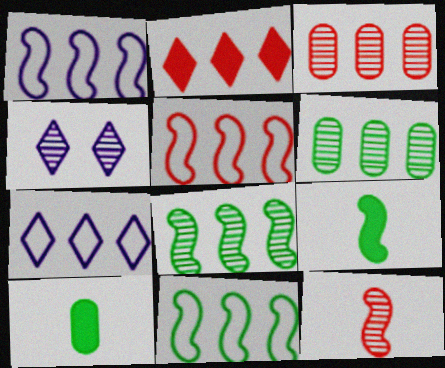[[1, 2, 6], 
[1, 5, 11], 
[2, 3, 5], 
[4, 5, 10], 
[4, 6, 12]]